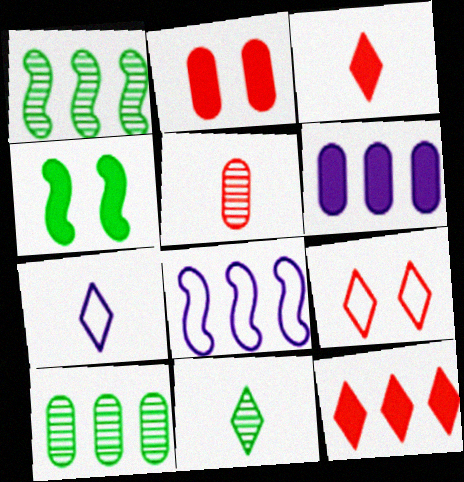[[1, 2, 7], 
[2, 8, 11], 
[3, 4, 6], 
[3, 7, 11], 
[8, 10, 12]]